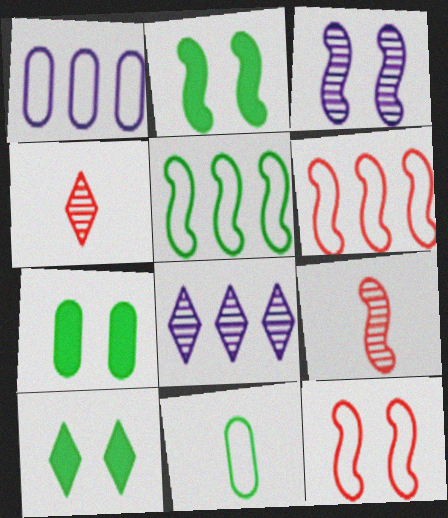[[1, 2, 4], 
[1, 9, 10], 
[2, 3, 12], 
[2, 7, 10]]